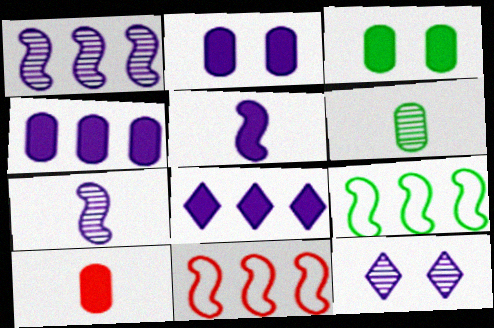[[2, 5, 8], 
[3, 4, 10], 
[9, 10, 12]]